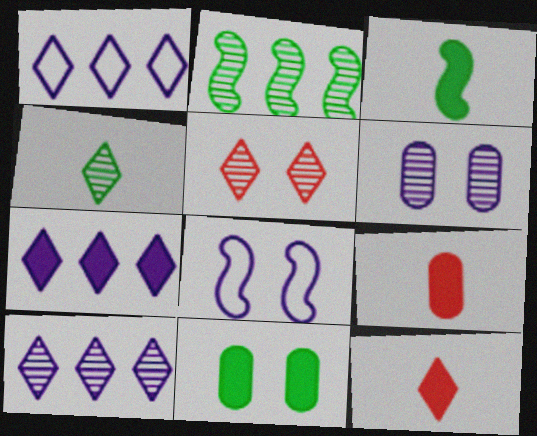[[1, 7, 10], 
[4, 5, 10], 
[5, 8, 11]]